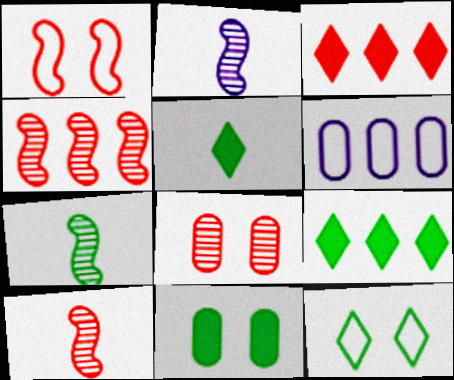[[2, 7, 10], 
[4, 6, 9]]